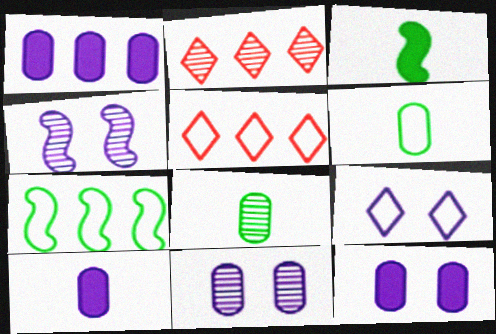[[1, 2, 7], 
[1, 10, 12], 
[2, 4, 8], 
[3, 5, 11], 
[4, 9, 12]]